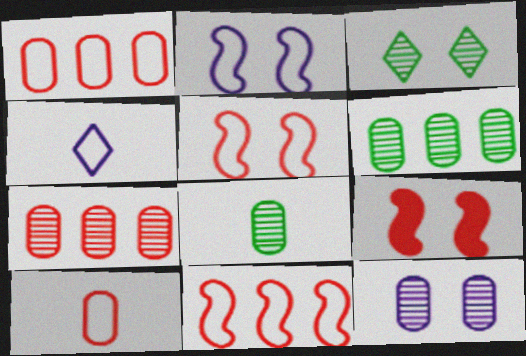[[4, 6, 9], 
[7, 8, 12]]